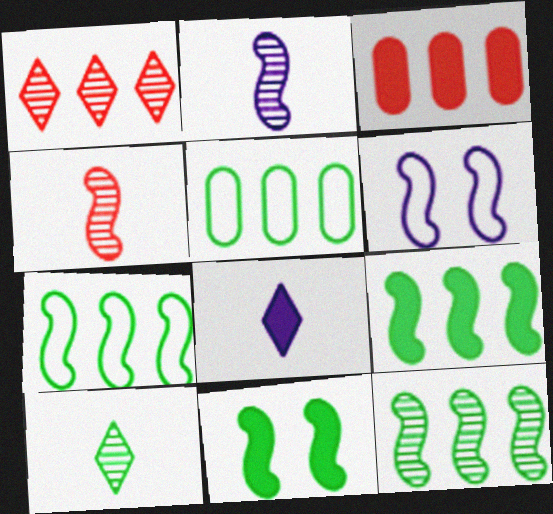[[3, 6, 10], 
[3, 8, 11], 
[4, 6, 9], 
[5, 10, 11], 
[7, 9, 12]]